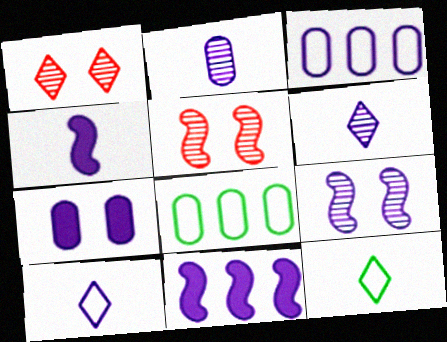[[1, 4, 8], 
[2, 3, 7], 
[2, 4, 10]]